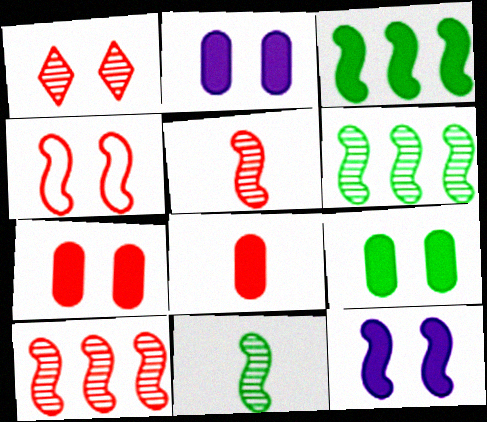[[1, 4, 7], 
[2, 7, 9]]